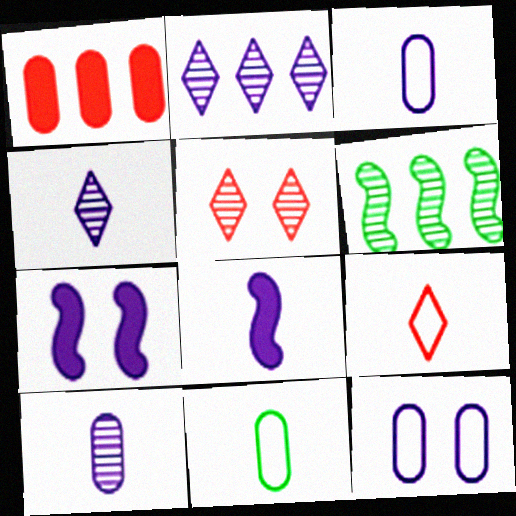[[2, 3, 7], 
[2, 8, 12], 
[3, 4, 8], 
[5, 6, 10]]